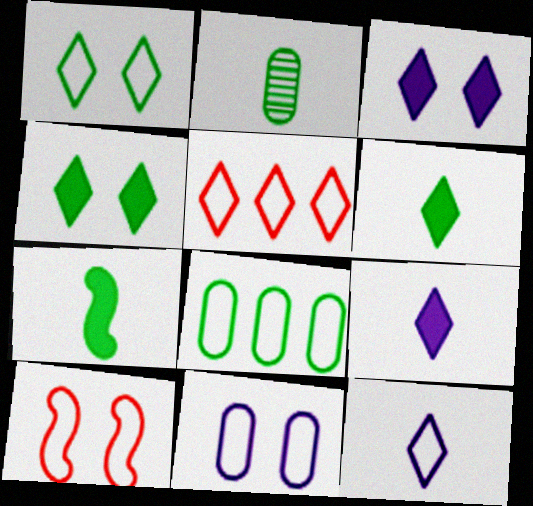[[1, 5, 12], 
[1, 10, 11], 
[8, 10, 12]]